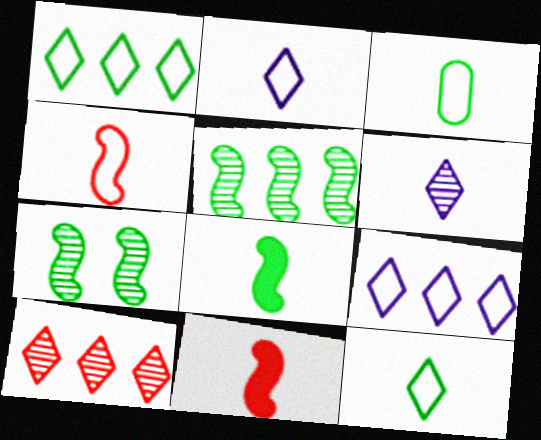[[2, 3, 4], 
[3, 6, 11]]